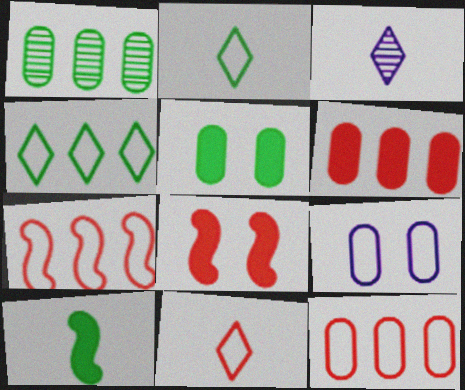[[2, 7, 9], 
[3, 5, 7]]